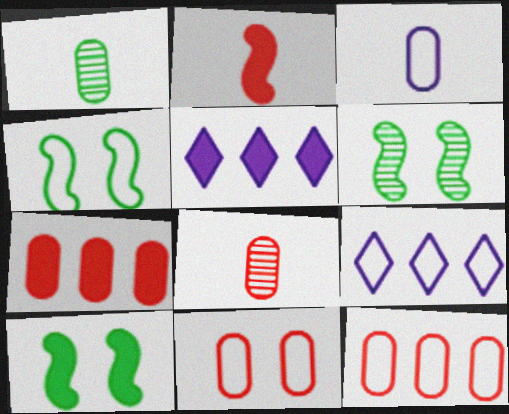[[4, 5, 8], 
[4, 6, 10], 
[7, 8, 11], 
[8, 9, 10]]